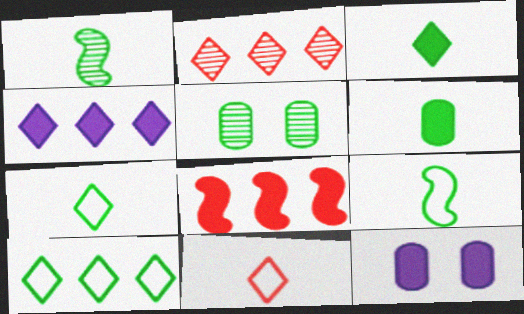[[1, 6, 7], 
[2, 4, 10], 
[2, 9, 12], 
[3, 8, 12]]